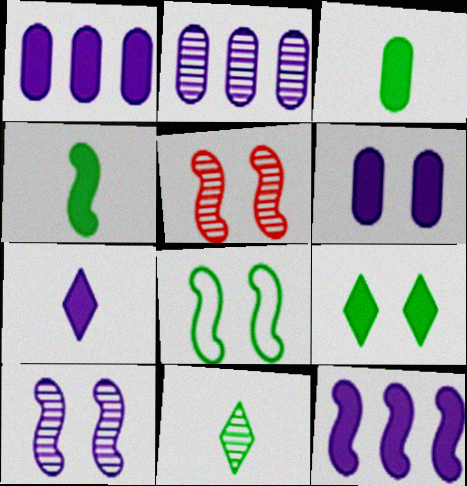[[2, 5, 11], 
[6, 7, 12]]